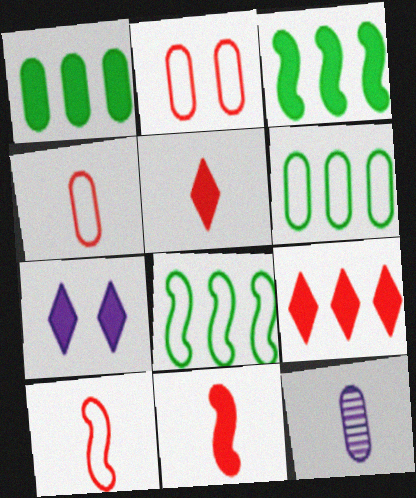[[1, 2, 12], 
[1, 7, 11]]